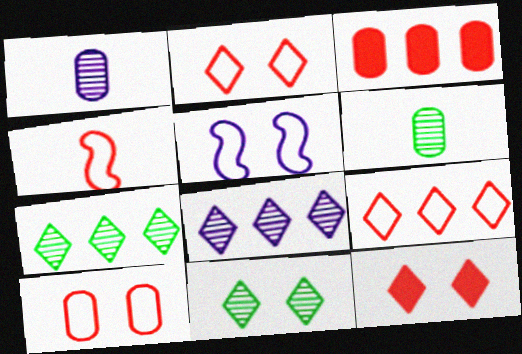[[4, 9, 10]]